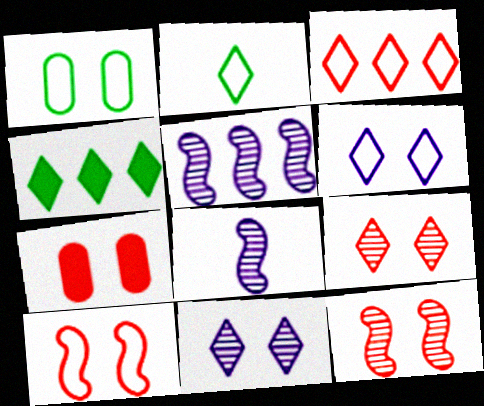[[1, 6, 10], 
[2, 3, 6], 
[2, 5, 7], 
[7, 9, 10]]